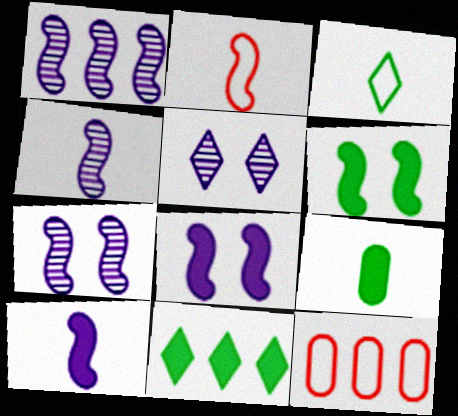[[1, 2, 6], 
[1, 4, 7], 
[1, 11, 12], 
[6, 9, 11]]